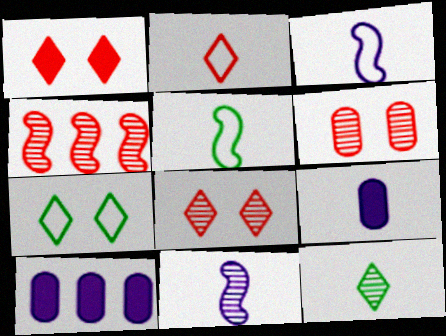[[4, 7, 9], 
[5, 8, 10]]